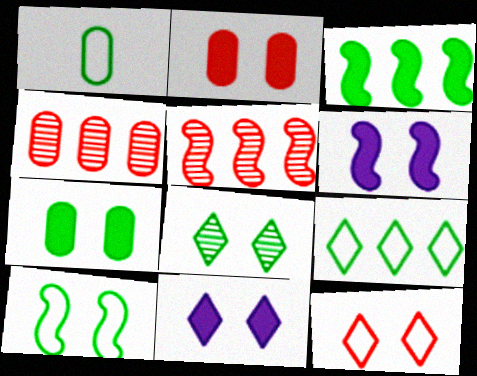[[1, 3, 8], 
[1, 5, 11], 
[1, 9, 10], 
[7, 8, 10], 
[8, 11, 12]]